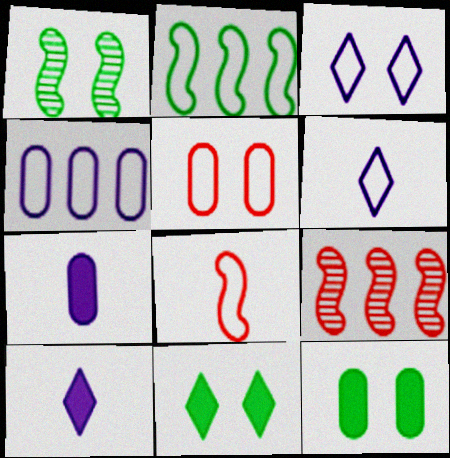[[2, 5, 6], 
[6, 9, 12]]